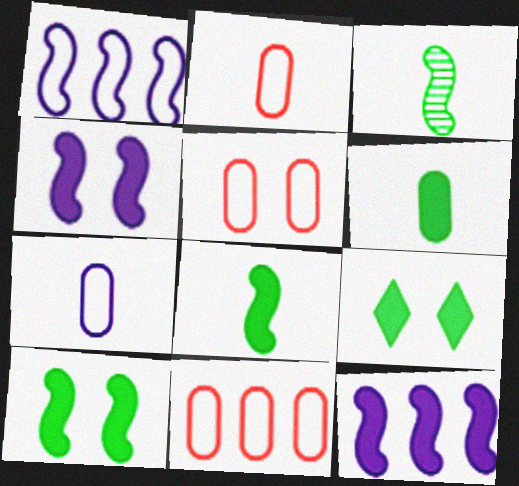[[2, 5, 11]]